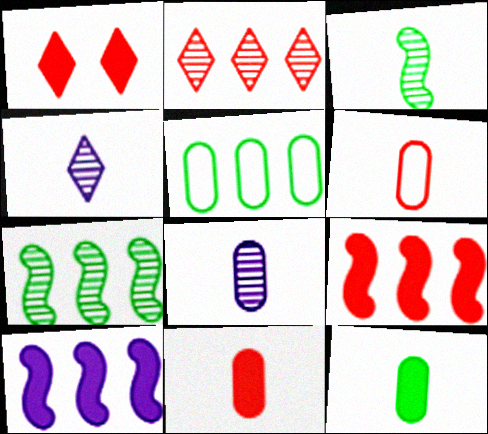[[1, 9, 11], 
[1, 10, 12], 
[2, 5, 10], 
[6, 8, 12]]